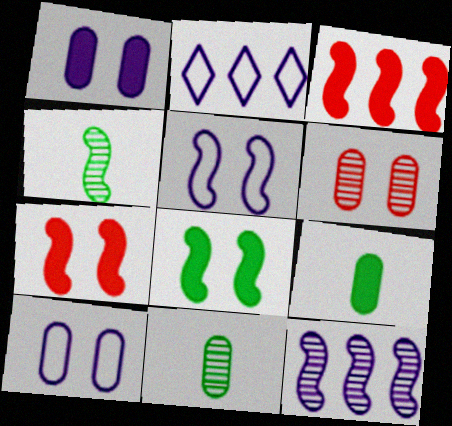[[2, 7, 11], 
[3, 4, 5]]